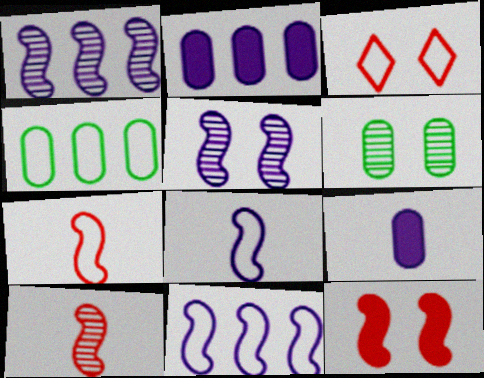[[3, 4, 8]]